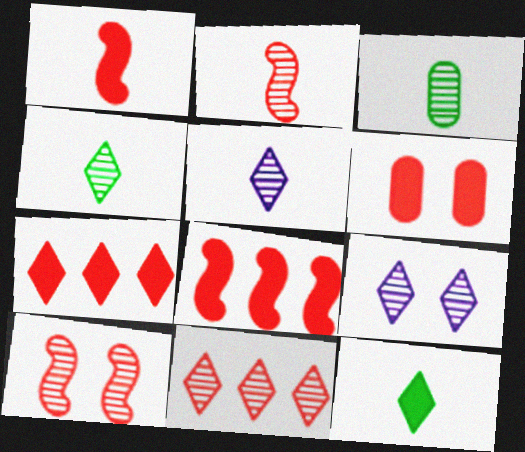[[1, 6, 7], 
[2, 3, 5], 
[4, 9, 11]]